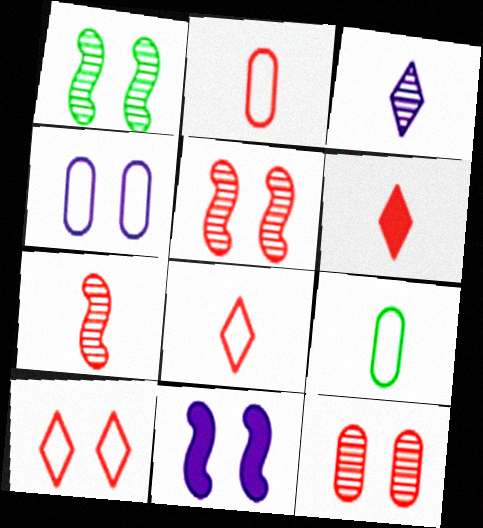[[2, 6, 7]]